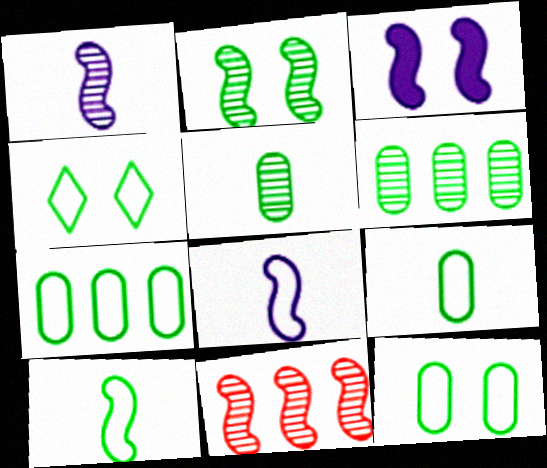[[1, 2, 11], 
[3, 10, 11], 
[4, 7, 10], 
[7, 9, 12]]